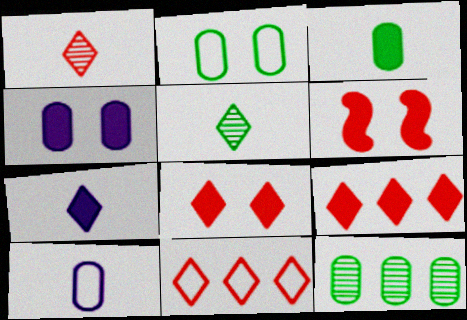[[1, 8, 11], 
[2, 3, 12]]